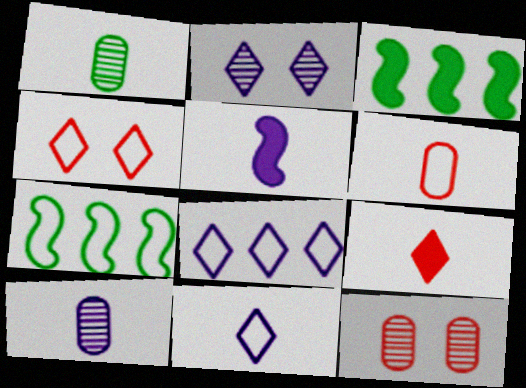[[2, 3, 6], 
[3, 4, 10], 
[3, 11, 12], 
[5, 10, 11]]